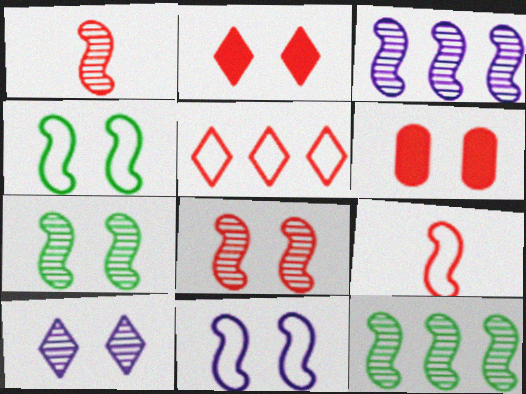[[1, 3, 7], 
[1, 5, 6], 
[4, 6, 10]]